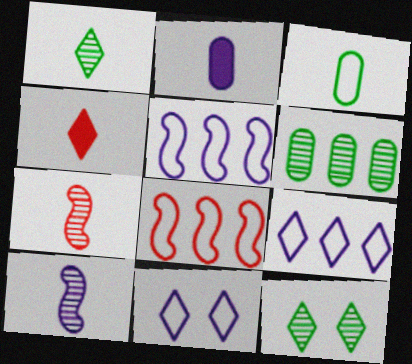[[2, 8, 12], 
[3, 4, 10], 
[3, 8, 11], 
[4, 9, 12]]